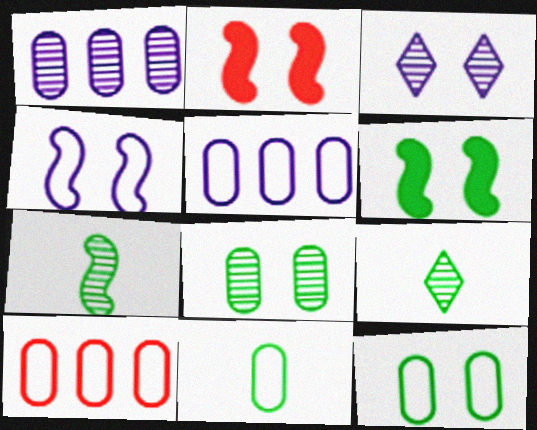[[2, 3, 12], 
[2, 5, 9]]